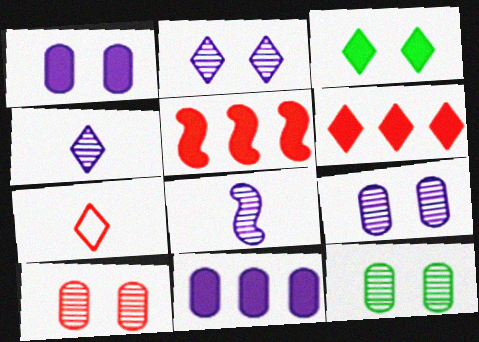[[5, 7, 10], 
[9, 10, 12]]